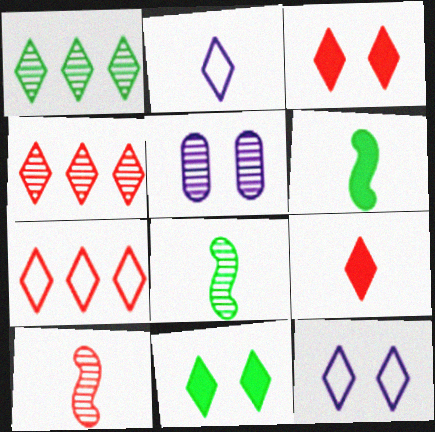[[1, 2, 3], 
[1, 5, 10], 
[1, 9, 12], 
[2, 4, 11], 
[4, 5, 8], 
[5, 6, 7]]